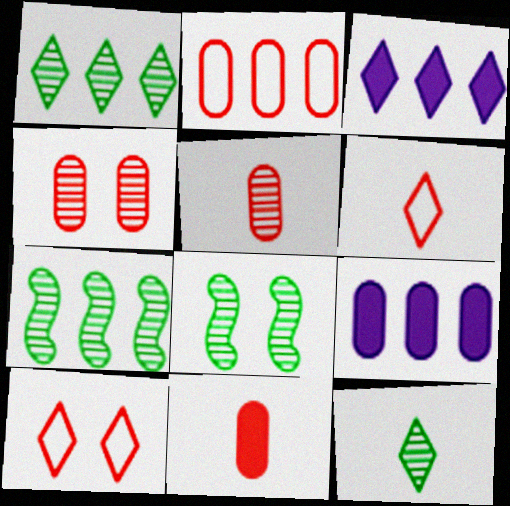[[2, 3, 7], 
[2, 4, 11], 
[3, 10, 12], 
[6, 8, 9]]